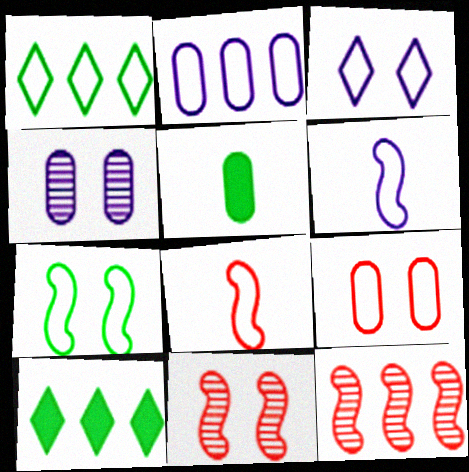[[1, 6, 9], 
[2, 3, 6], 
[2, 10, 12], 
[3, 5, 12], 
[3, 7, 9], 
[4, 8, 10]]